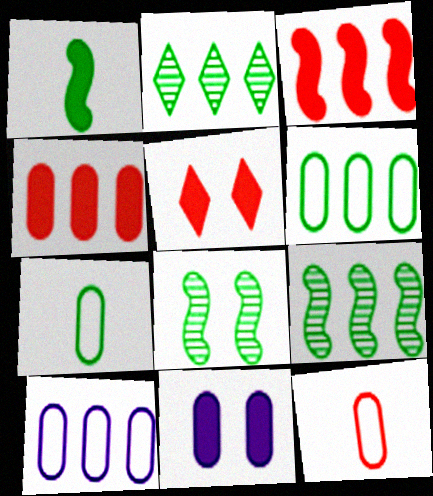[[2, 3, 10]]